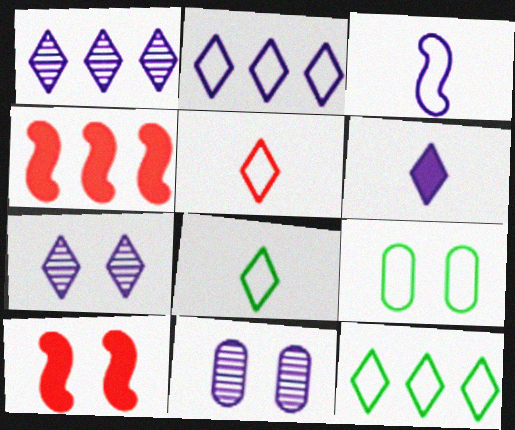[[2, 6, 7], 
[4, 8, 11], 
[7, 9, 10]]